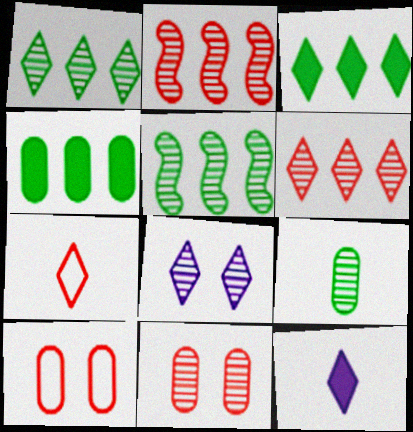[[2, 8, 9], 
[3, 7, 8], 
[5, 10, 12]]